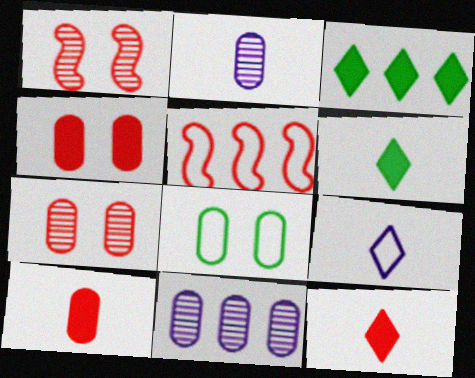[[3, 5, 11], 
[5, 7, 12], 
[5, 8, 9], 
[8, 10, 11]]